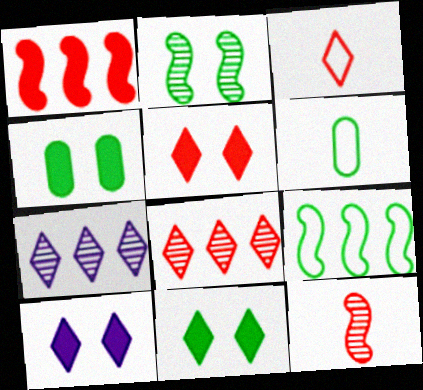[[3, 5, 8], 
[3, 7, 11], 
[5, 10, 11]]